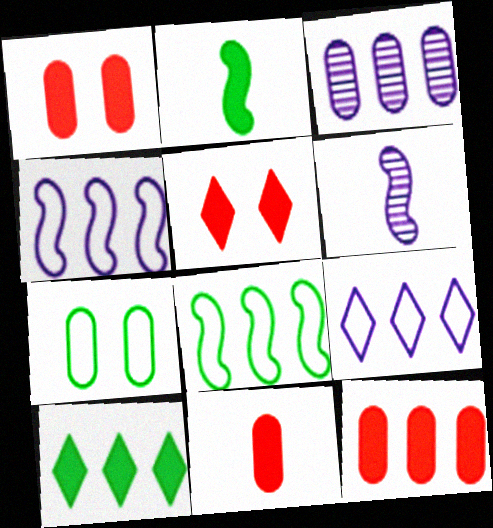[[1, 11, 12], 
[3, 7, 11]]